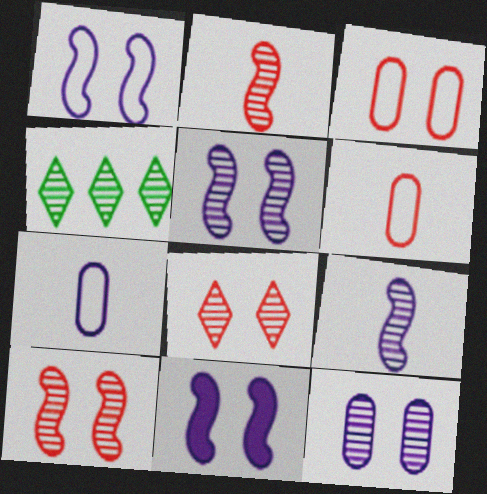[[1, 5, 11], 
[2, 4, 12], 
[4, 6, 11]]